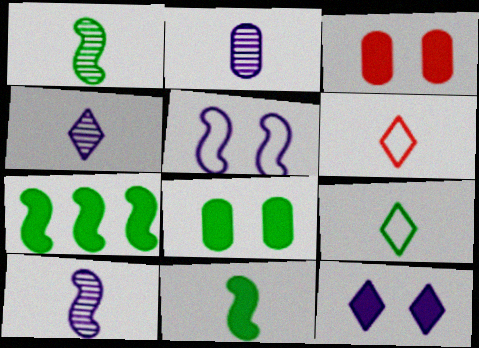[[2, 4, 10], 
[2, 6, 11]]